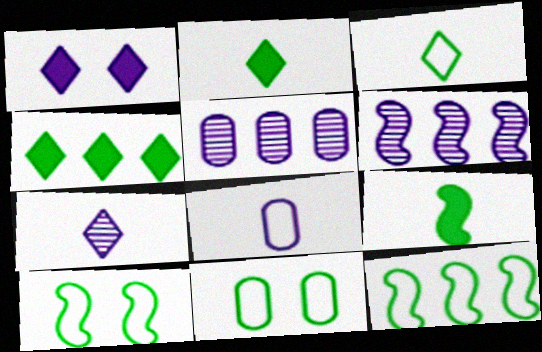[[1, 6, 8], 
[3, 11, 12]]